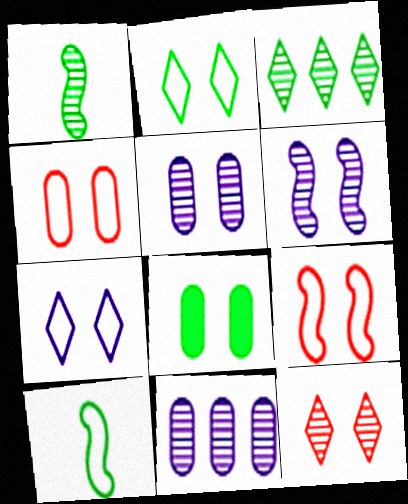[[1, 11, 12], 
[3, 8, 10], 
[4, 5, 8]]